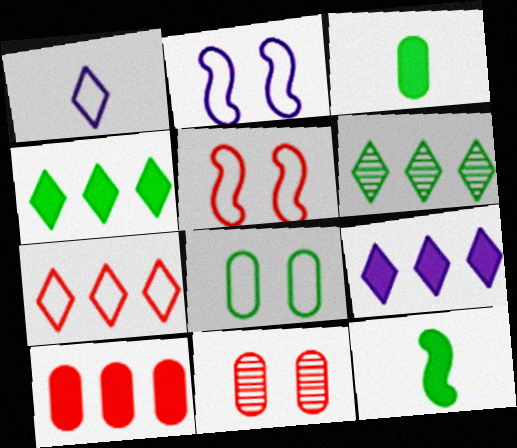[[6, 7, 9], 
[6, 8, 12]]